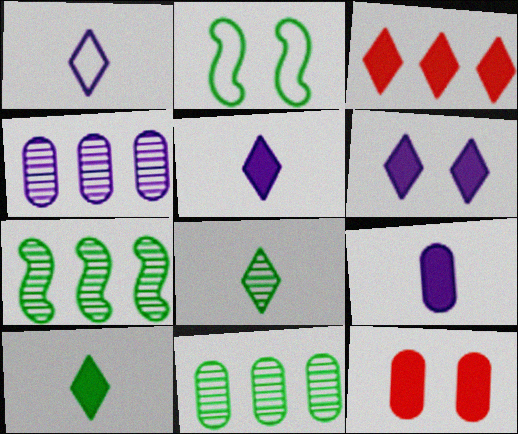[[1, 7, 12], 
[2, 10, 11], 
[3, 6, 10]]